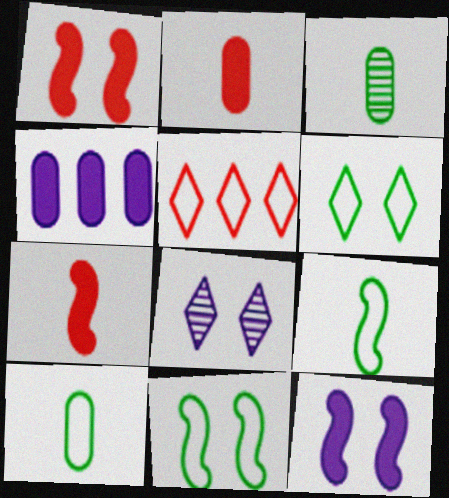[[3, 5, 12]]